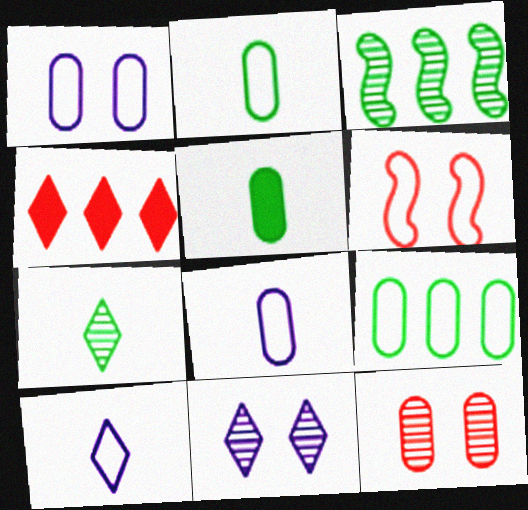[[6, 9, 10]]